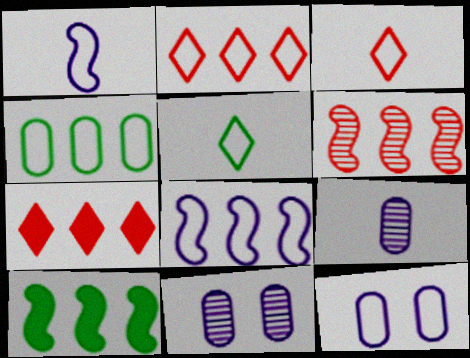[[2, 4, 8], 
[3, 10, 11], 
[6, 8, 10]]